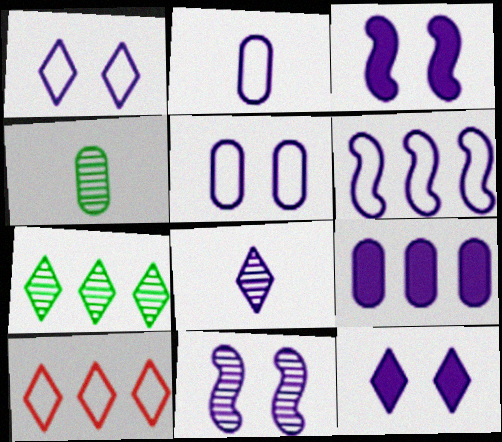[[1, 2, 6], 
[3, 4, 10], 
[5, 11, 12]]